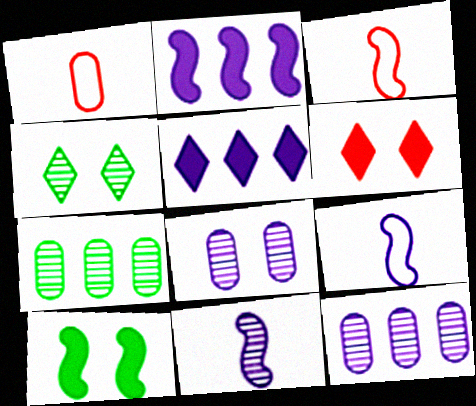[[1, 2, 4], 
[5, 8, 9], 
[6, 7, 9]]